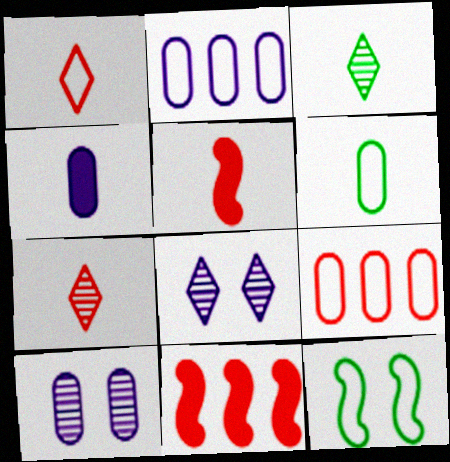[[1, 2, 12], 
[2, 4, 10], 
[6, 8, 11]]